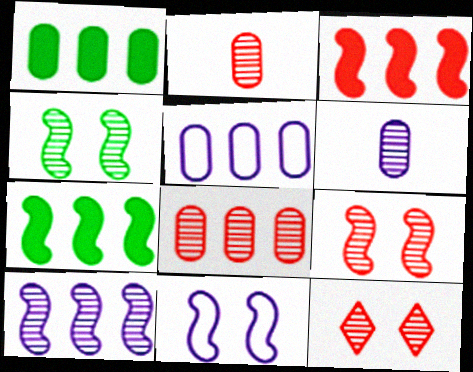[[1, 5, 8]]